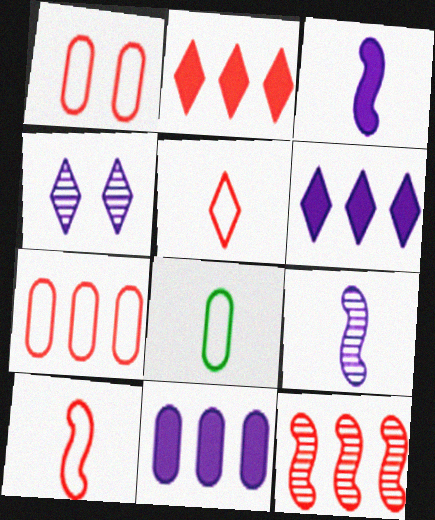[[2, 7, 12]]